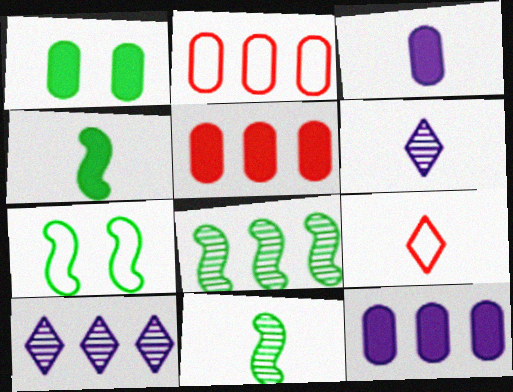[[1, 3, 5], 
[3, 9, 11], 
[4, 7, 8], 
[5, 6, 7]]